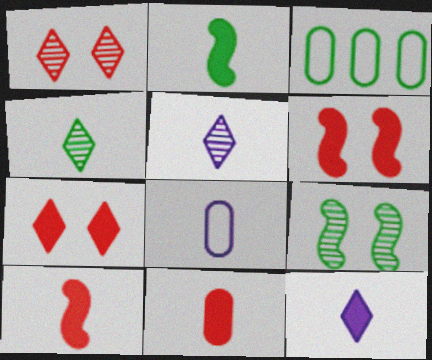[[2, 11, 12], 
[3, 5, 6], 
[4, 8, 10]]